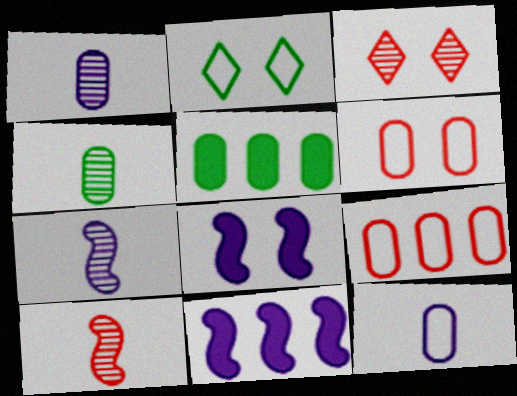[[1, 5, 6]]